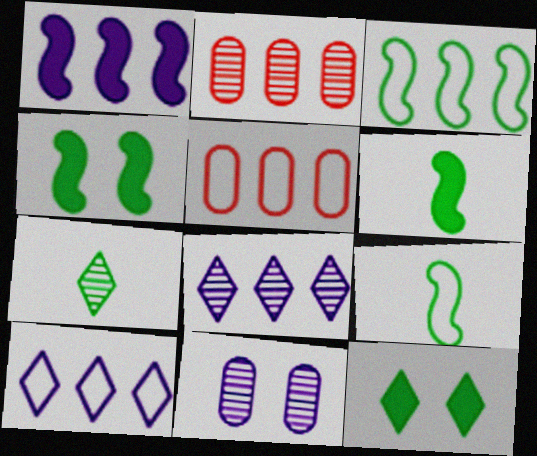[[3, 5, 10]]